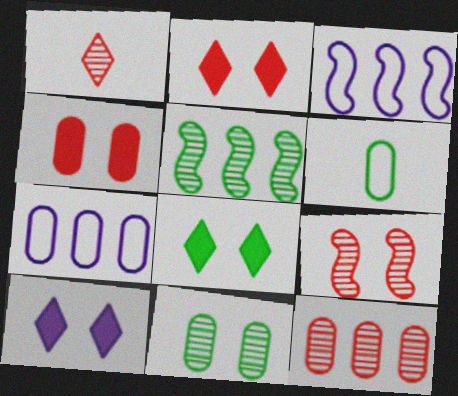[[1, 9, 12], 
[2, 8, 10], 
[5, 6, 8]]